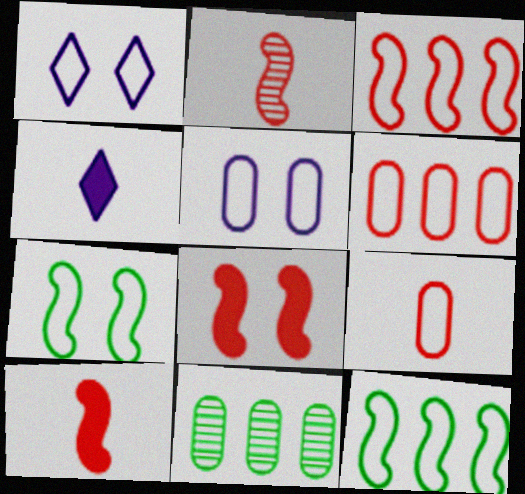[[1, 9, 12], 
[1, 10, 11], 
[2, 3, 8]]